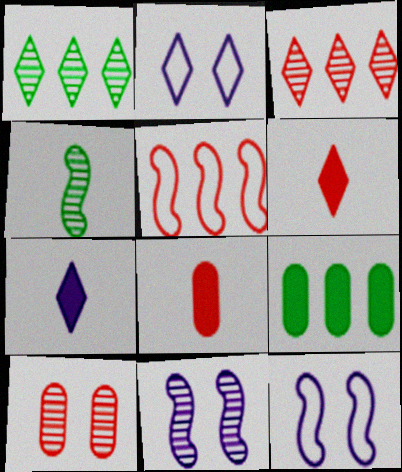[[1, 2, 6], 
[1, 8, 12], 
[5, 6, 10]]